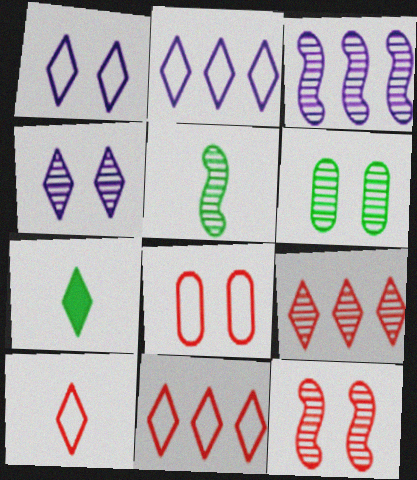[[1, 7, 9], 
[3, 5, 12], 
[3, 7, 8], 
[4, 6, 12], 
[4, 7, 11]]